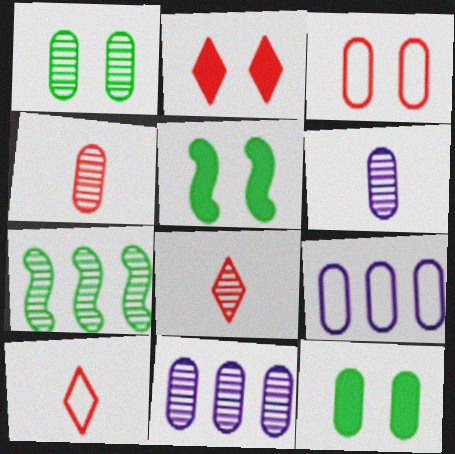[[1, 4, 11], 
[4, 9, 12], 
[5, 8, 9], 
[5, 10, 11]]